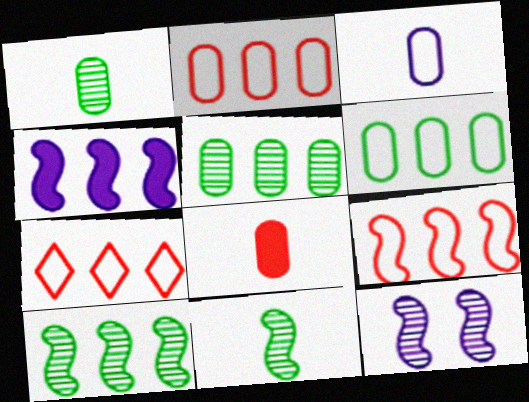[[1, 3, 8], 
[2, 7, 9], 
[4, 5, 7], 
[4, 9, 10]]